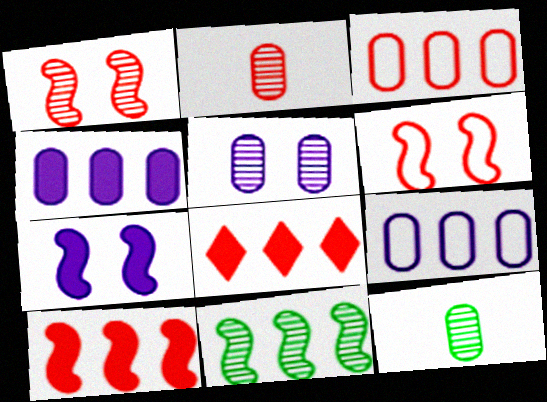[[2, 6, 8], 
[8, 9, 11]]